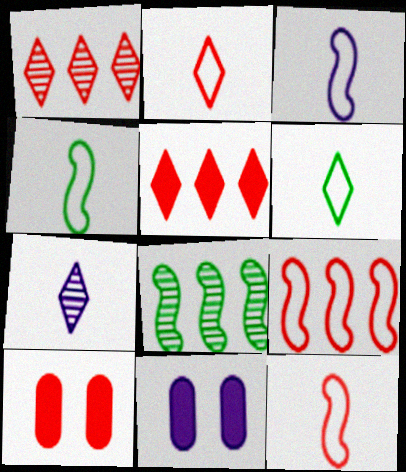[[1, 4, 11], 
[1, 10, 12], 
[2, 8, 11], 
[3, 4, 12]]